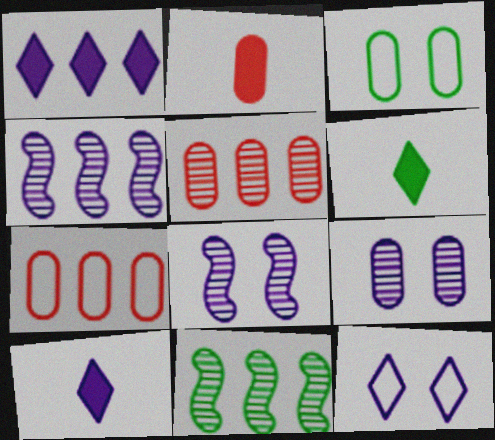[[1, 7, 11], 
[2, 11, 12], 
[3, 6, 11], 
[6, 7, 8]]